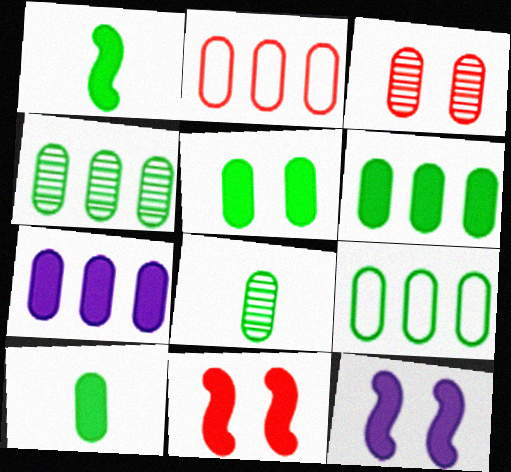[[2, 4, 7], 
[4, 6, 9], 
[5, 6, 10], 
[5, 8, 9]]